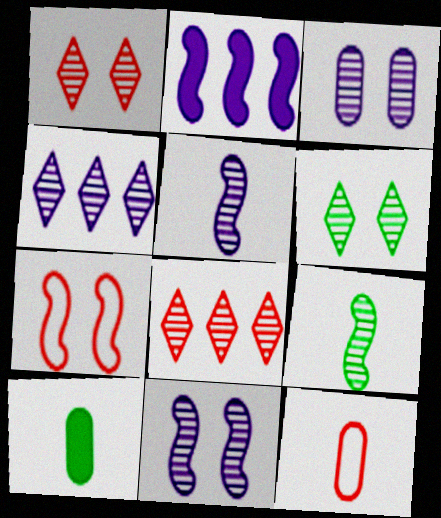[[2, 6, 12], 
[2, 7, 9], 
[3, 4, 5], 
[3, 8, 9], 
[4, 7, 10]]